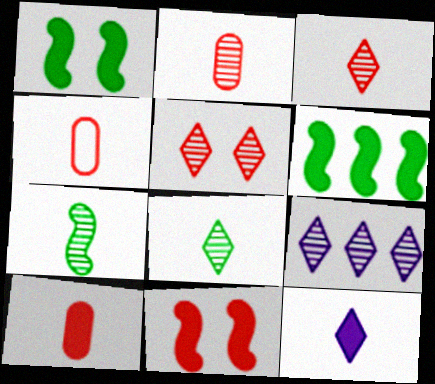[[1, 4, 9], 
[2, 4, 10], 
[4, 7, 12], 
[5, 8, 9]]